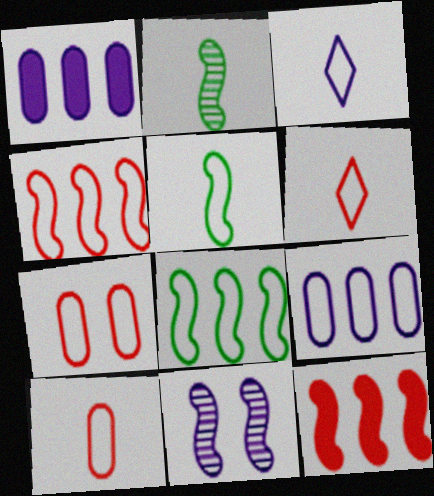[[1, 3, 11], 
[3, 5, 10], 
[3, 7, 8], 
[4, 6, 7], 
[5, 11, 12]]